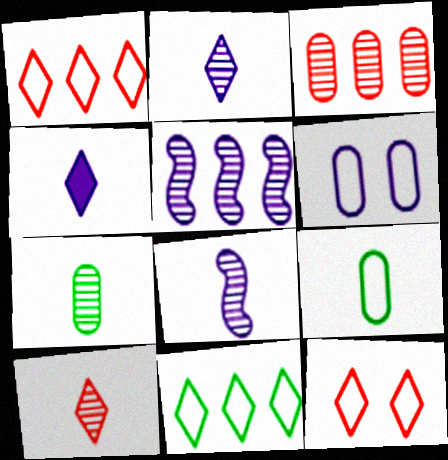[[4, 5, 6], 
[7, 8, 10]]